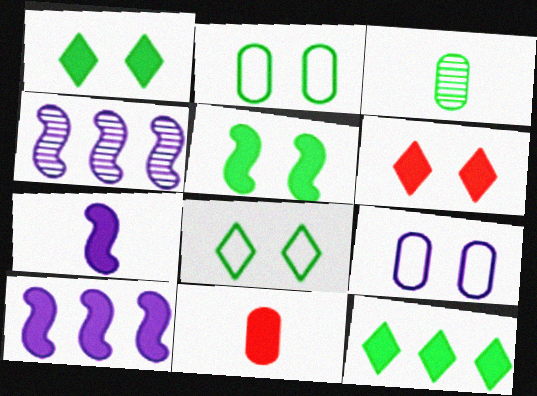[[1, 10, 11], 
[4, 8, 11]]